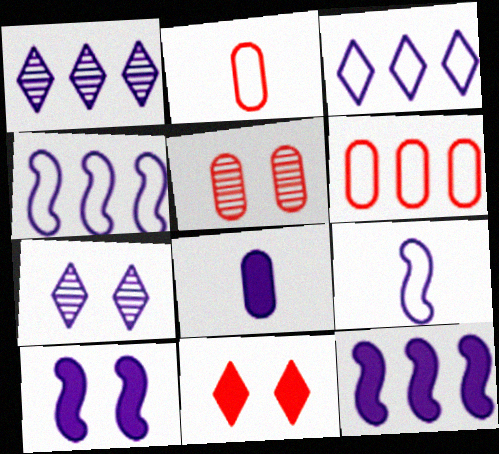[[4, 7, 8]]